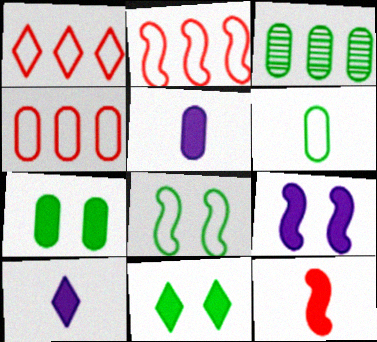[[1, 2, 4], 
[3, 6, 7]]